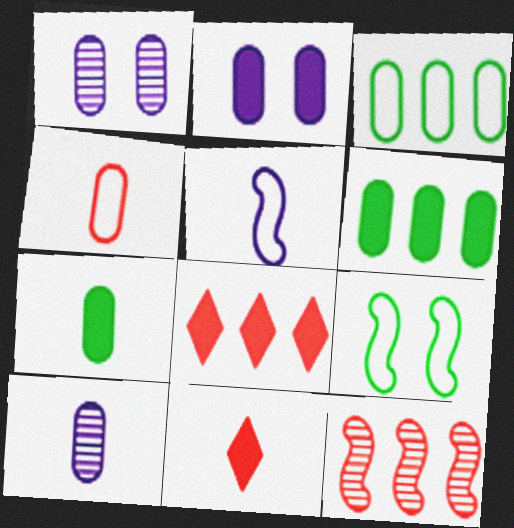[[1, 4, 6], 
[4, 7, 10], 
[8, 9, 10]]